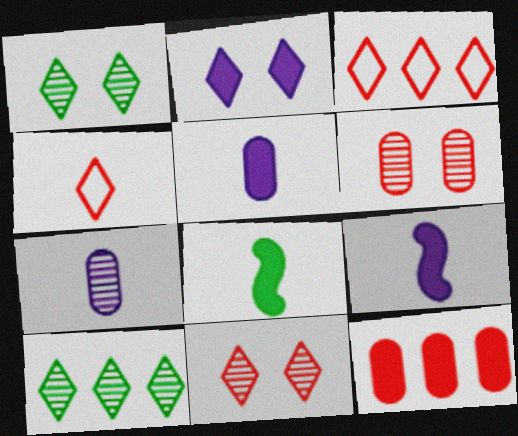[[2, 4, 10], 
[2, 8, 12], 
[4, 7, 8]]